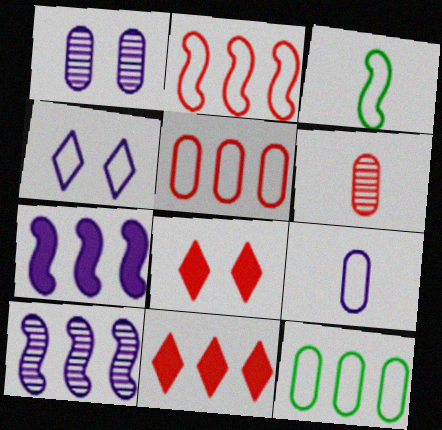[[1, 3, 11], 
[2, 6, 8], 
[3, 4, 5], 
[10, 11, 12]]